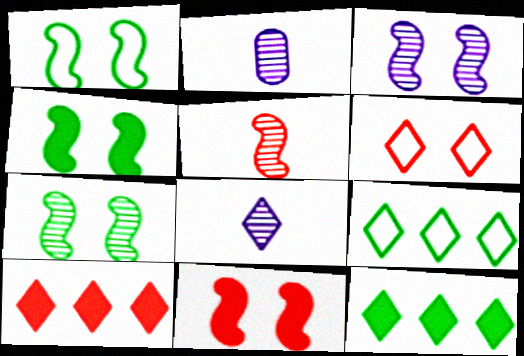[[1, 2, 10], 
[1, 3, 11], 
[1, 4, 7], 
[2, 9, 11], 
[6, 8, 12]]